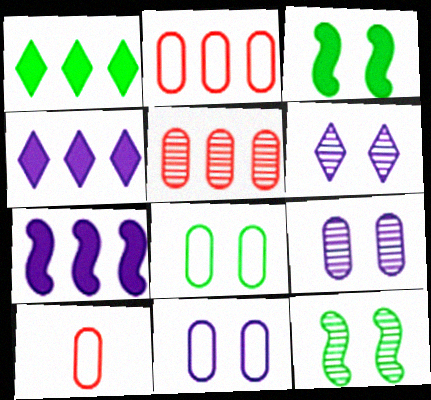[[4, 10, 12]]